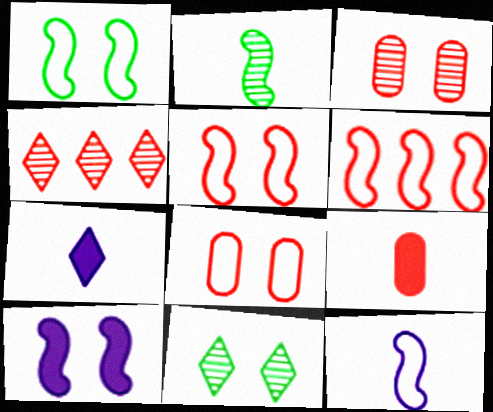[[1, 6, 12], 
[2, 6, 10], 
[4, 5, 9], 
[8, 10, 11]]